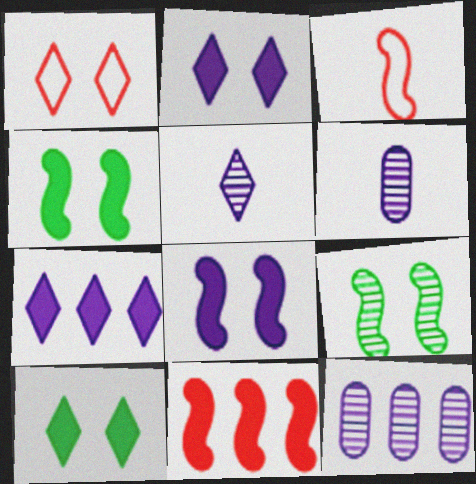[[3, 10, 12]]